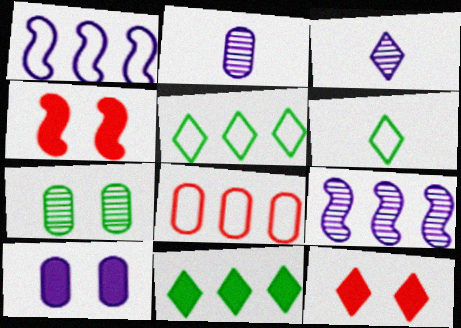[[1, 3, 10], 
[1, 5, 8], 
[2, 4, 5], 
[3, 5, 12], 
[8, 9, 11]]